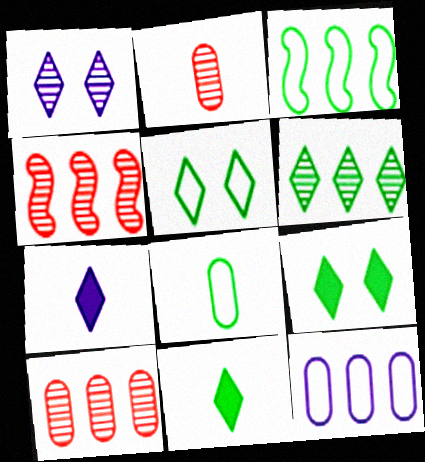[[3, 5, 8], 
[5, 6, 11]]